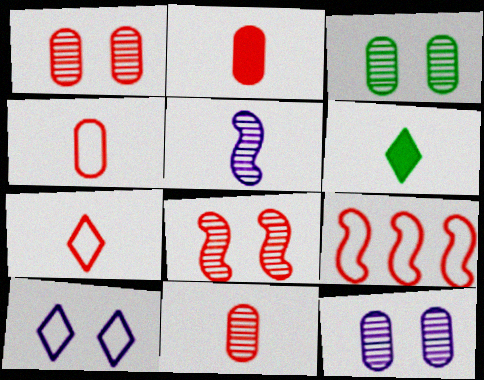[[1, 3, 12], 
[2, 4, 11], 
[4, 5, 6], 
[6, 9, 12]]